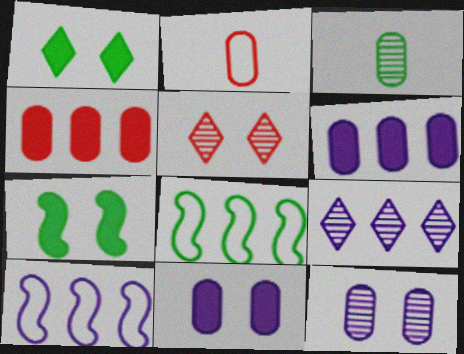[[1, 3, 8], 
[2, 7, 9], 
[4, 8, 9], 
[6, 9, 10]]